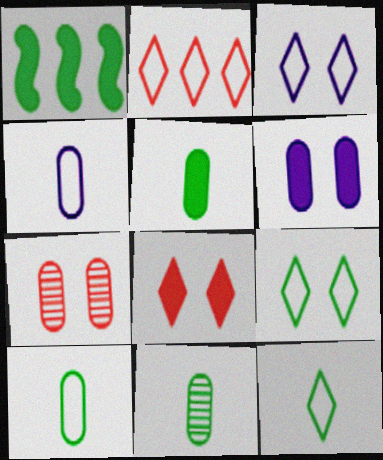[[1, 9, 11], 
[2, 3, 12], 
[5, 10, 11]]